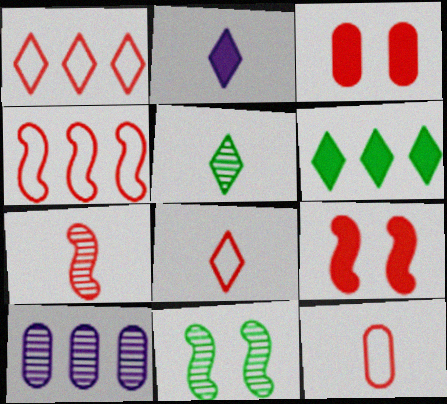[[1, 3, 7], 
[2, 5, 8], 
[4, 6, 10], 
[4, 7, 9]]